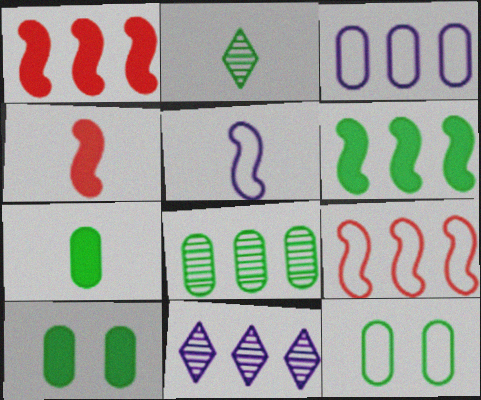[[2, 6, 12], 
[4, 11, 12], 
[7, 8, 12]]